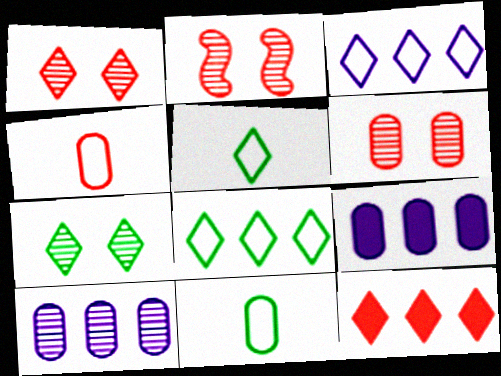[[1, 2, 6], 
[2, 4, 12], 
[2, 5, 9], 
[6, 9, 11]]